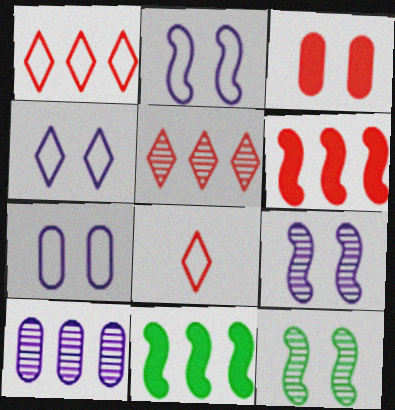[[1, 10, 11], 
[2, 4, 7], 
[3, 4, 12]]